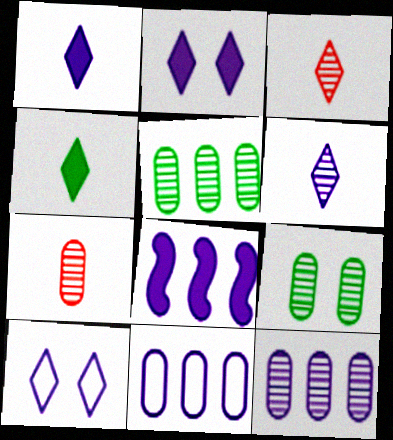[[7, 9, 12]]